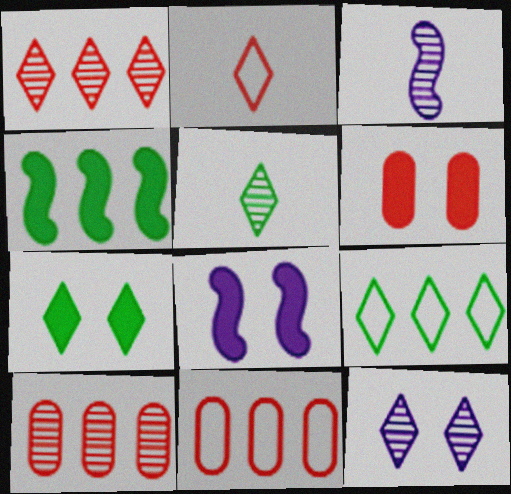[[1, 5, 12], 
[3, 6, 9], 
[3, 7, 11], 
[5, 7, 9], 
[5, 8, 11], 
[6, 7, 8]]